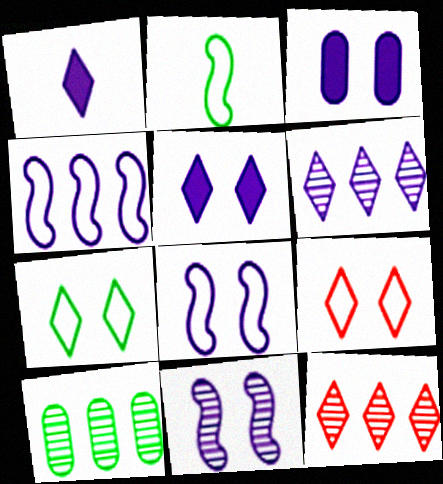[[1, 7, 12], 
[2, 3, 12]]